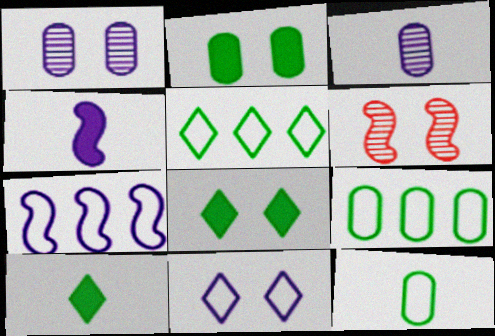[[2, 6, 11]]